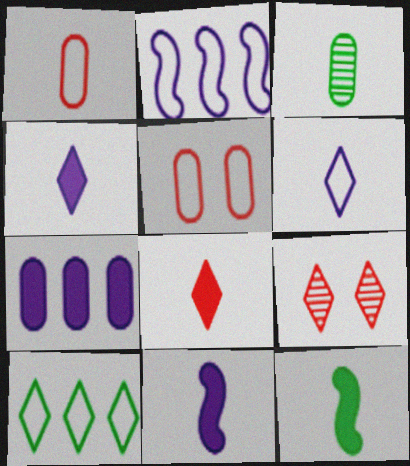[[3, 5, 7], 
[4, 9, 10]]